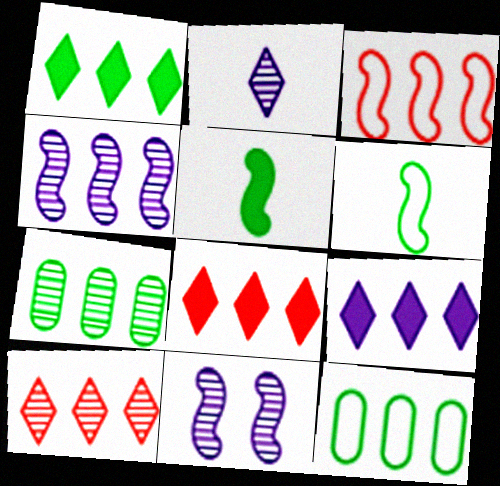[[1, 8, 9], 
[3, 5, 11], 
[3, 7, 9], 
[4, 7, 10], 
[4, 8, 12]]